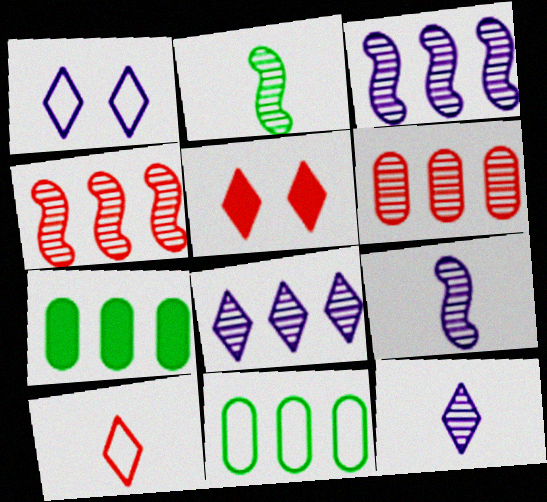[[5, 9, 11]]